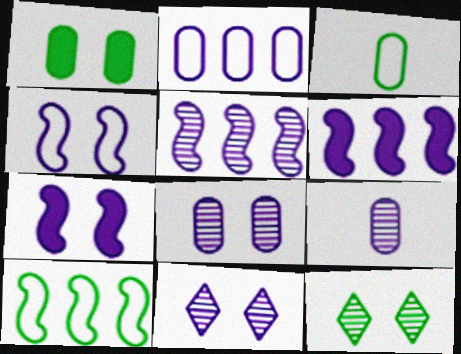[[5, 9, 11]]